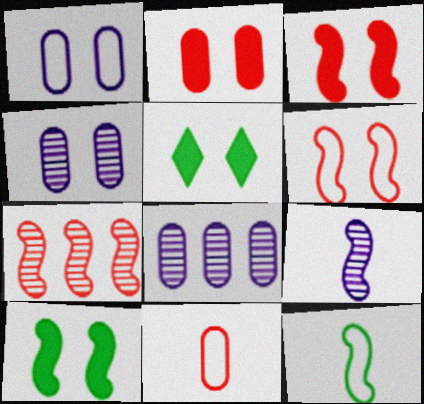[[4, 5, 6]]